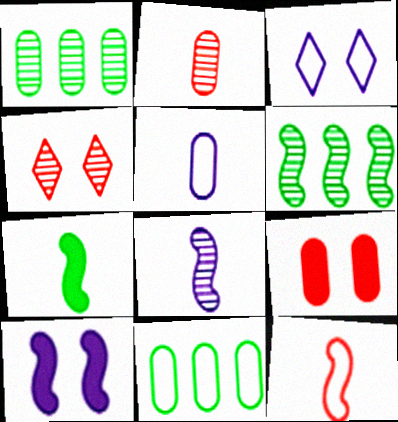[[1, 4, 8], 
[1, 5, 9], 
[3, 11, 12], 
[6, 10, 12], 
[7, 8, 12]]